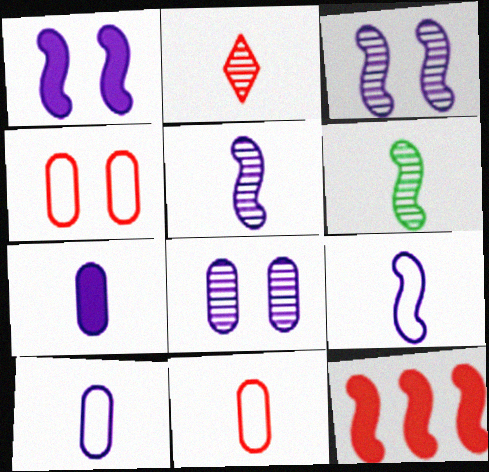[[2, 4, 12]]